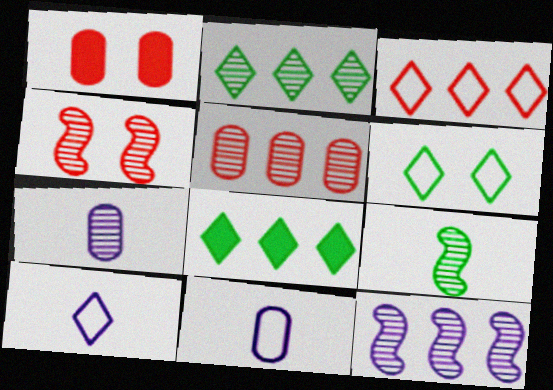[[2, 4, 7], 
[2, 5, 12], 
[3, 6, 10], 
[4, 8, 11], 
[4, 9, 12]]